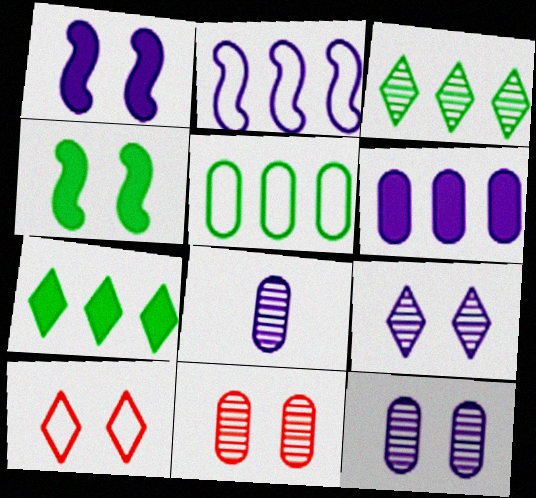[[4, 10, 12]]